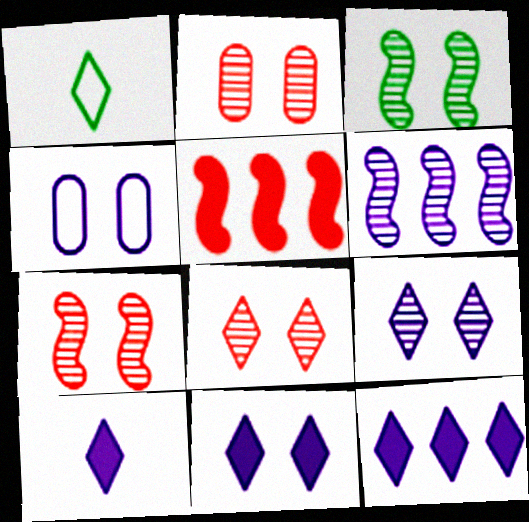[[1, 8, 12], 
[2, 3, 9], 
[2, 7, 8], 
[4, 6, 10], 
[10, 11, 12]]